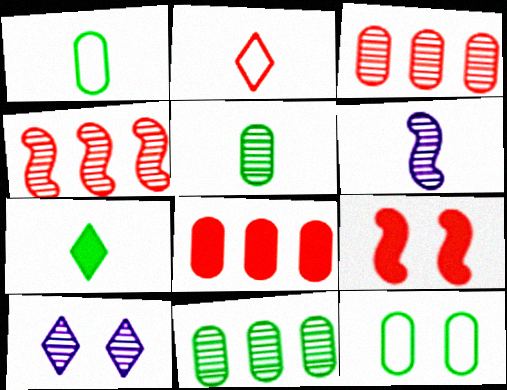[[2, 3, 9], 
[4, 5, 10], 
[9, 10, 12]]